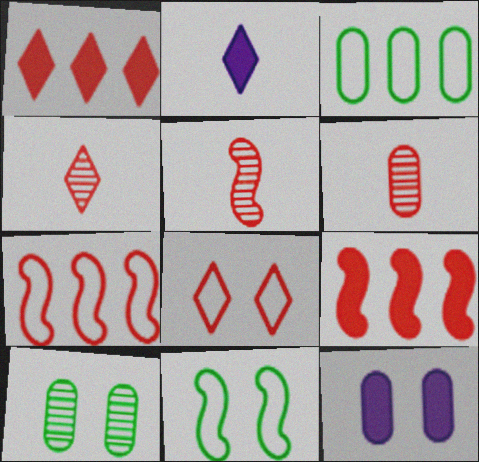[[1, 4, 8], 
[2, 7, 10], 
[3, 6, 12], 
[4, 5, 6], 
[6, 8, 9]]